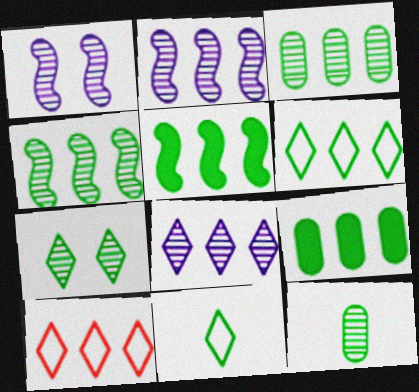[[2, 9, 10], 
[3, 5, 6], 
[4, 6, 9], 
[4, 7, 12]]